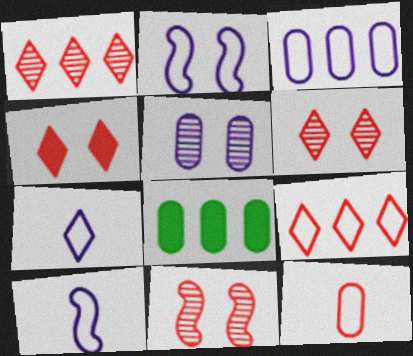[[2, 3, 7], 
[5, 8, 12], 
[6, 8, 10], 
[7, 8, 11]]